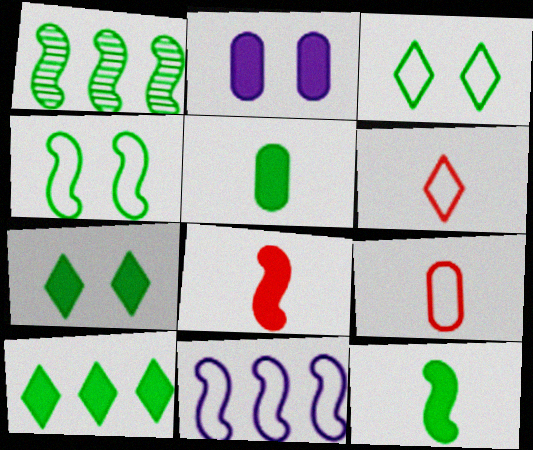[[1, 2, 6], 
[1, 3, 5], 
[1, 4, 12], 
[2, 8, 10], 
[3, 9, 11]]